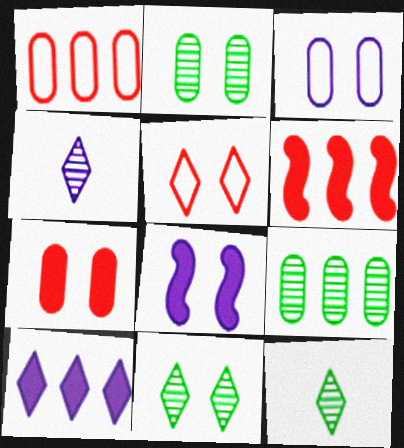[[1, 8, 12], 
[2, 3, 7], 
[2, 5, 8], 
[3, 6, 12], 
[5, 10, 12]]